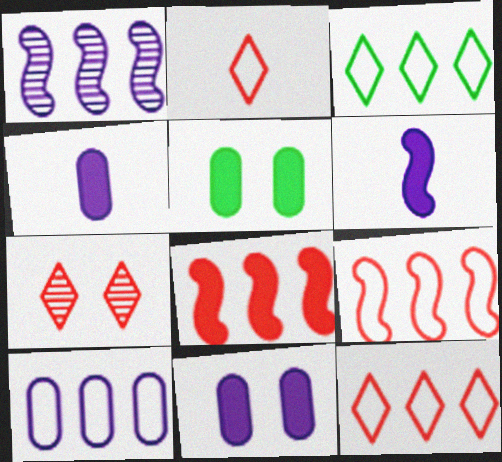[[1, 2, 5], 
[3, 9, 10]]